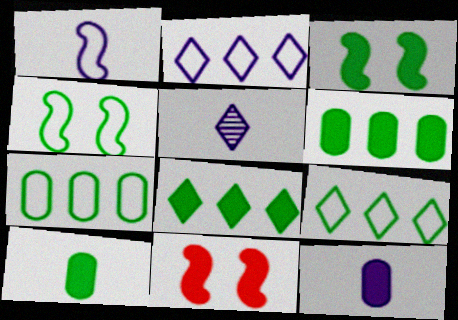[[1, 5, 12], 
[3, 8, 10], 
[5, 7, 11], 
[8, 11, 12]]